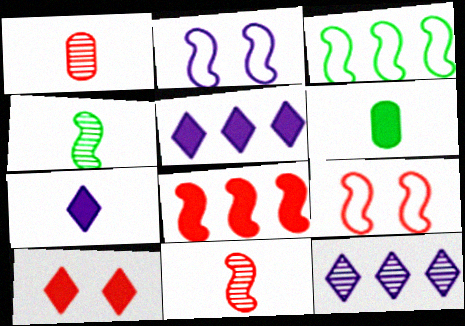[[2, 4, 8], 
[6, 9, 12], 
[8, 9, 11]]